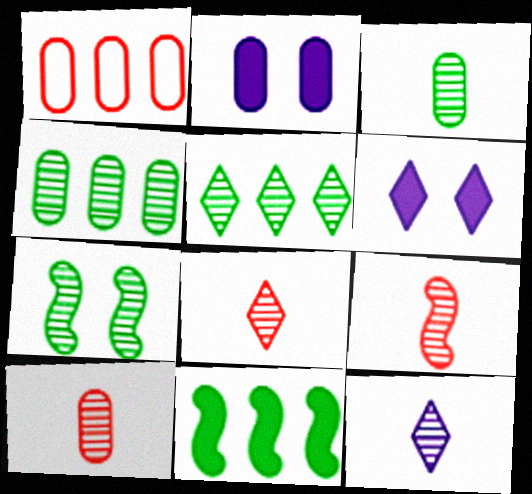[[1, 2, 3], 
[3, 5, 7], 
[3, 9, 12], 
[8, 9, 10]]